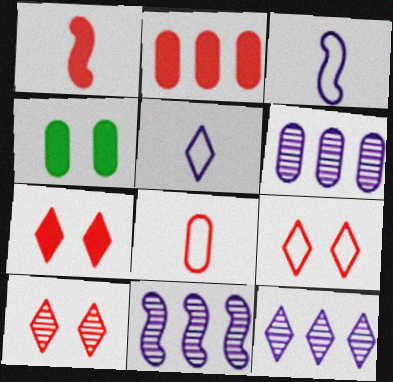[[1, 2, 7], 
[4, 6, 8], 
[6, 11, 12], 
[7, 9, 10]]